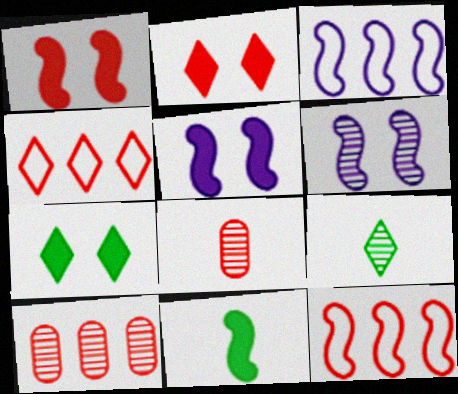[[1, 4, 8], 
[2, 8, 12], 
[3, 7, 8], 
[6, 9, 10], 
[6, 11, 12]]